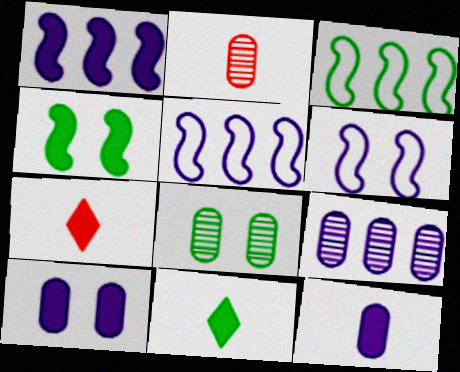[[2, 8, 9], 
[3, 8, 11], 
[5, 7, 8]]